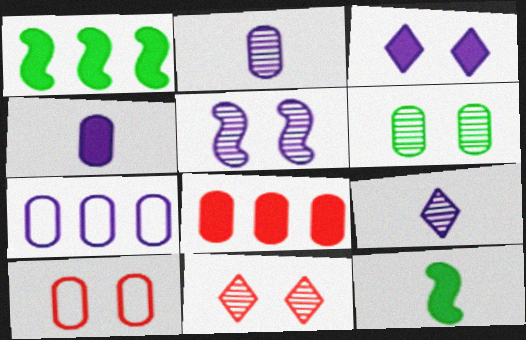[[1, 9, 10], 
[3, 8, 12], 
[5, 6, 11], 
[7, 11, 12]]